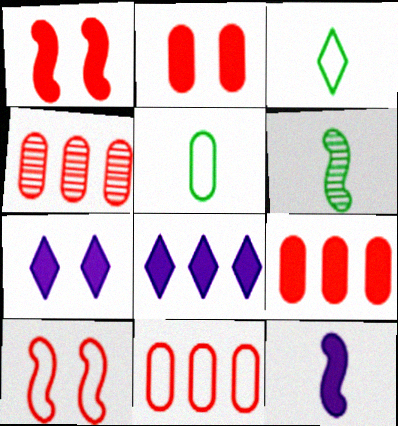[[4, 9, 11], 
[6, 7, 11]]